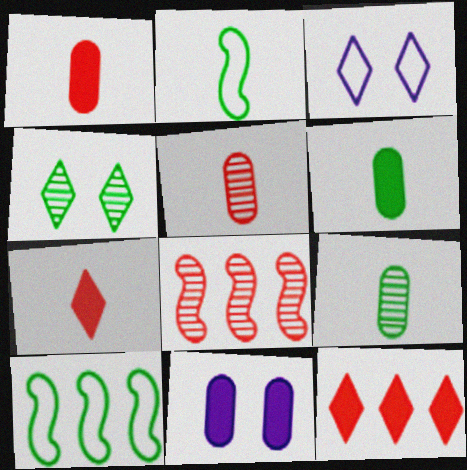[[3, 6, 8], 
[4, 6, 10]]